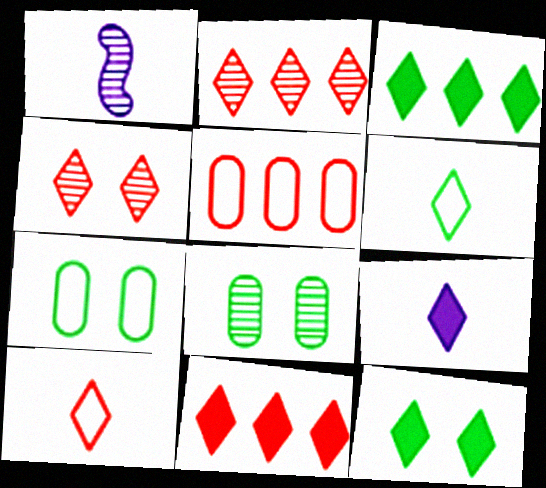[[1, 2, 8], 
[1, 5, 12], 
[1, 7, 11], 
[4, 10, 11], 
[9, 11, 12]]